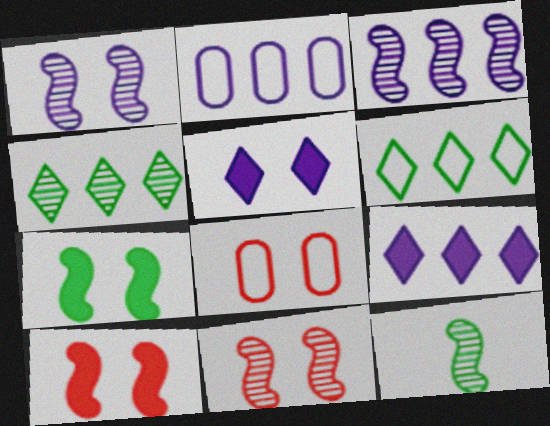[[2, 3, 9], 
[3, 11, 12], 
[8, 9, 12]]